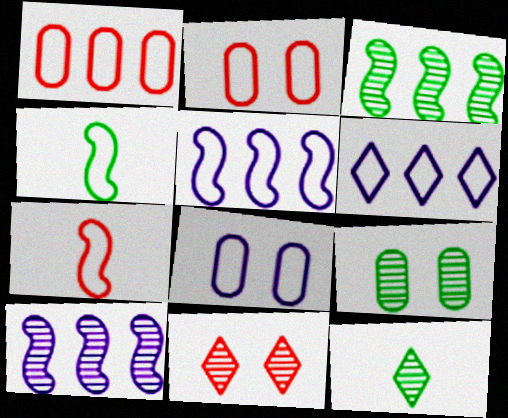[[2, 4, 6], 
[3, 9, 12]]